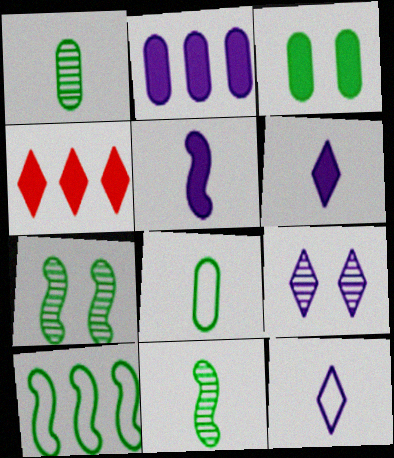[[3, 4, 5]]